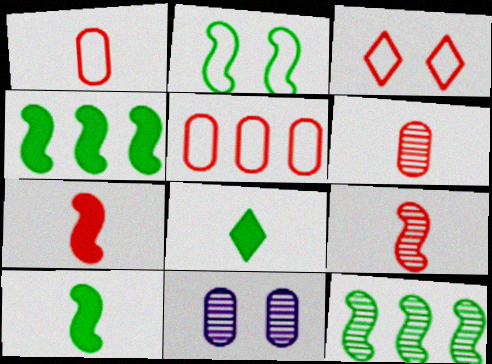[[2, 10, 12]]